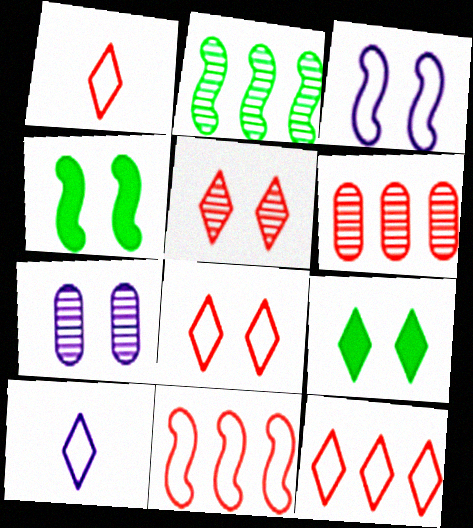[[1, 8, 12], 
[4, 6, 10], 
[4, 7, 8]]